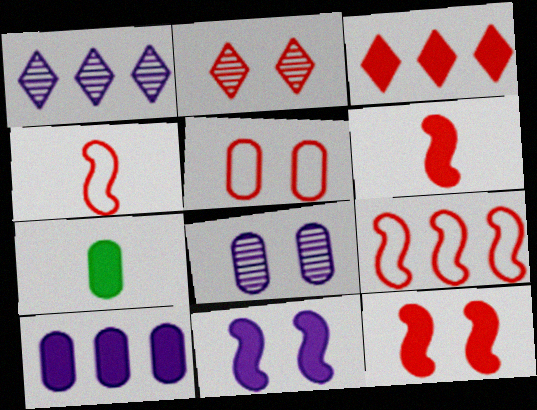[[2, 5, 12], 
[3, 7, 11]]